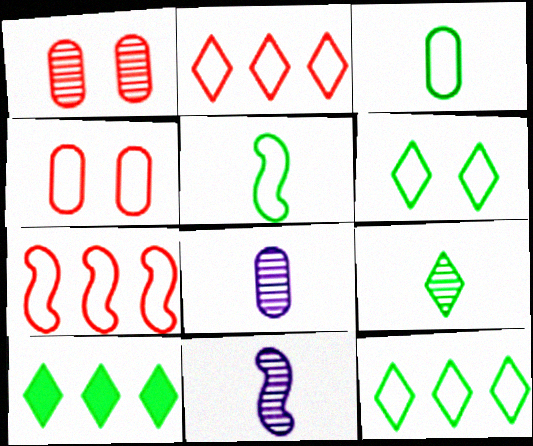[[4, 10, 11], 
[6, 9, 10]]